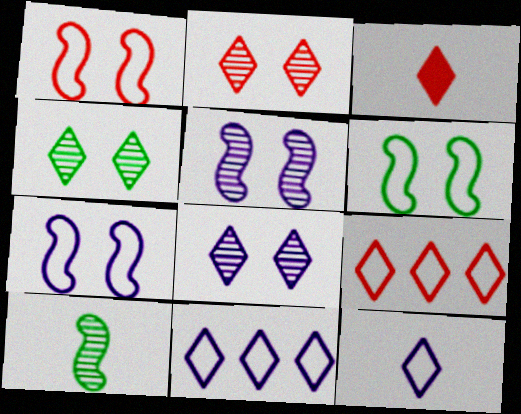[[1, 6, 7], 
[2, 3, 9], 
[2, 4, 8], 
[3, 4, 11]]